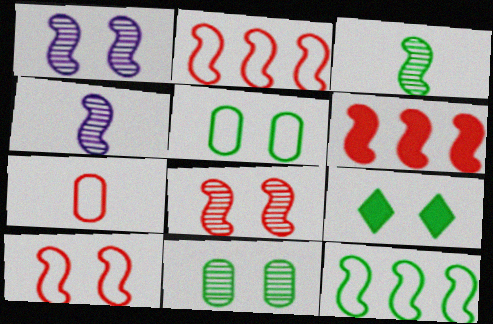[]